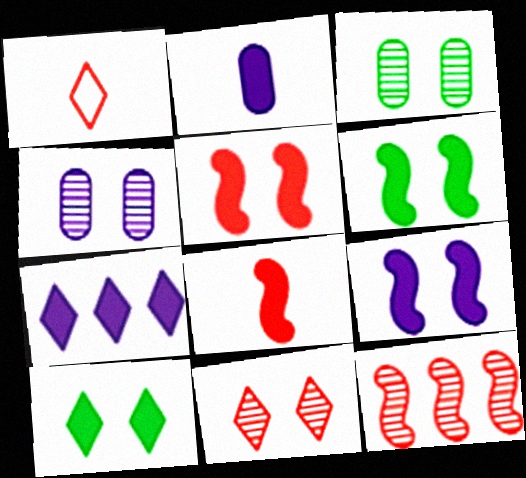[[2, 7, 9], 
[5, 6, 9]]